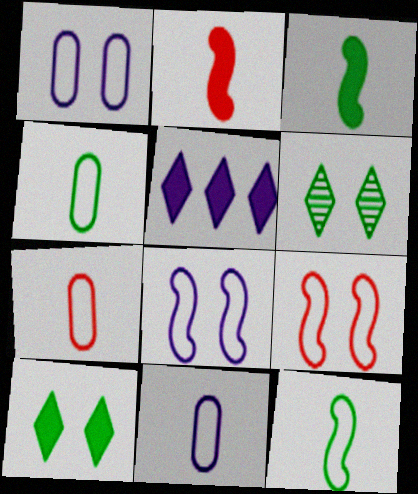[[4, 7, 11]]